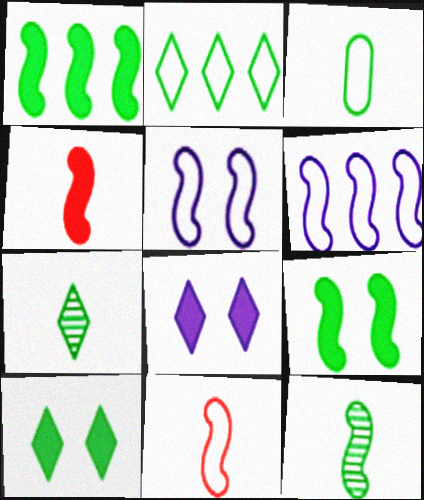[[2, 7, 10]]